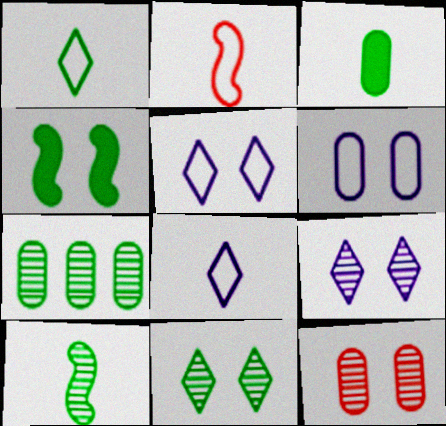[[1, 3, 10], 
[1, 4, 7], 
[4, 5, 12], 
[7, 10, 11]]